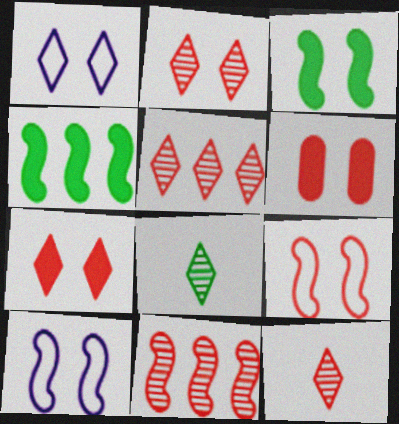[[2, 5, 12], 
[2, 6, 9]]